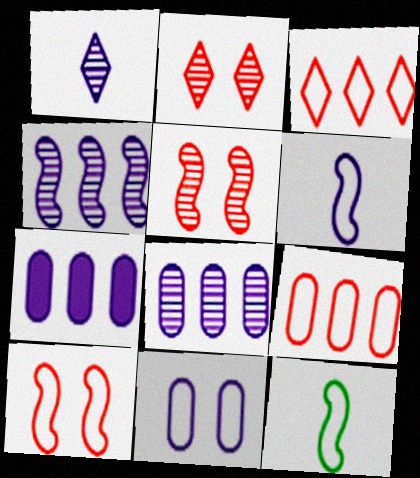[[2, 7, 12], 
[3, 11, 12]]